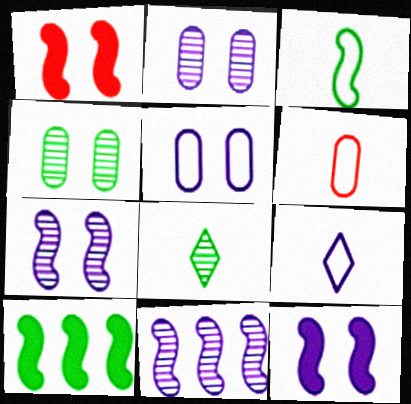[[1, 3, 11], 
[3, 6, 9]]